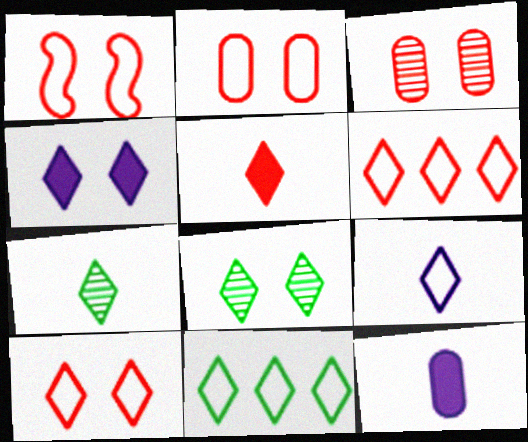[[1, 2, 10], 
[4, 6, 7], 
[4, 8, 10], 
[5, 7, 9], 
[9, 10, 11]]